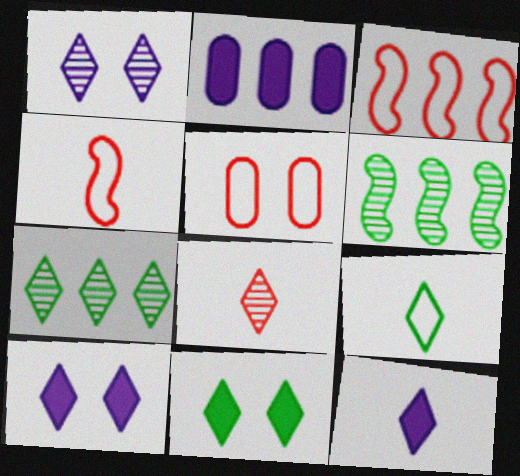[[1, 7, 8], 
[2, 3, 7], 
[5, 6, 12], 
[7, 9, 11], 
[8, 9, 12]]